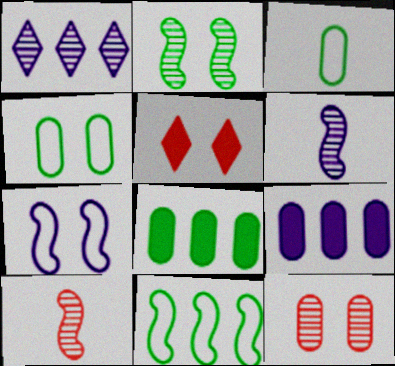[[3, 9, 12]]